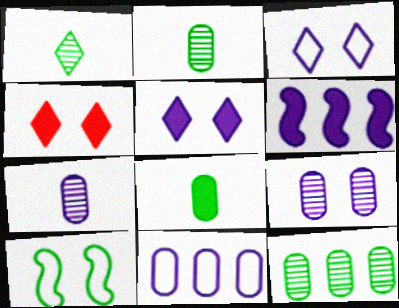[[3, 6, 7], 
[4, 6, 8], 
[4, 9, 10]]